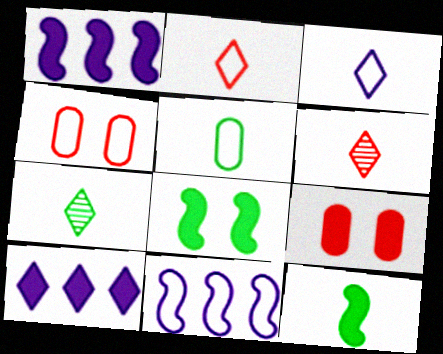[[1, 4, 7], 
[5, 7, 12], 
[7, 9, 11], 
[9, 10, 12]]